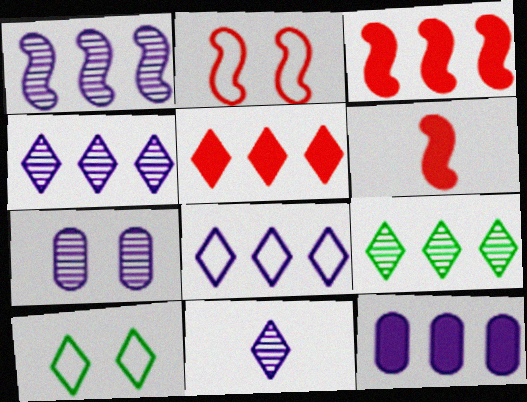[[1, 7, 11], 
[1, 8, 12], 
[5, 8, 9], 
[5, 10, 11]]